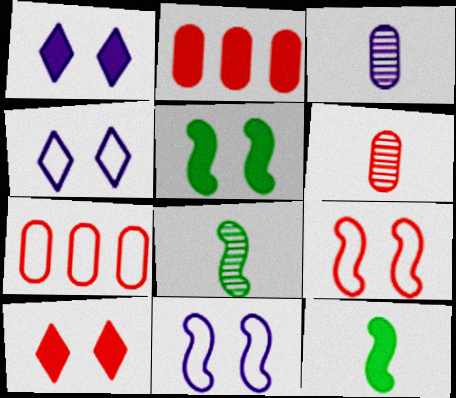[[1, 2, 12], 
[1, 7, 8], 
[2, 4, 8]]